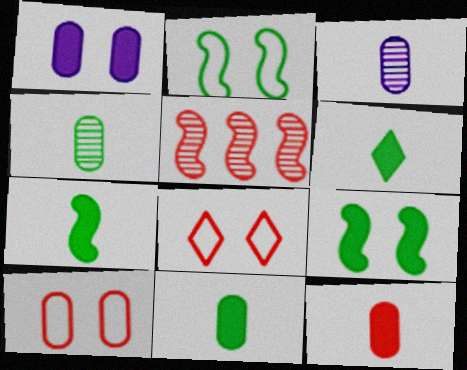[[5, 8, 12], 
[6, 7, 11]]